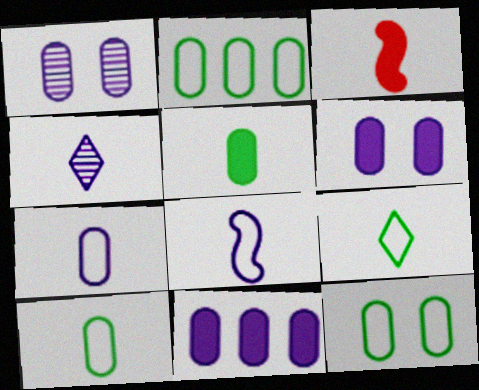[[1, 7, 11], 
[2, 10, 12], 
[3, 4, 10]]